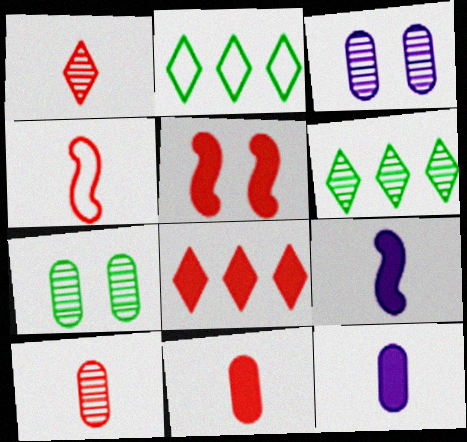[[1, 4, 11], 
[5, 8, 11]]